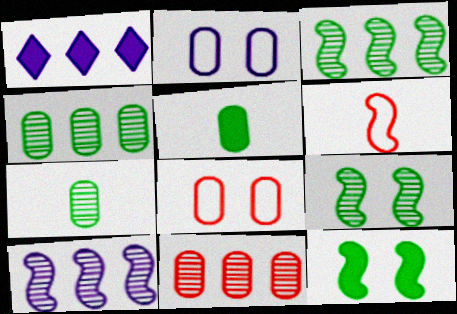[[2, 5, 11], 
[6, 10, 12]]